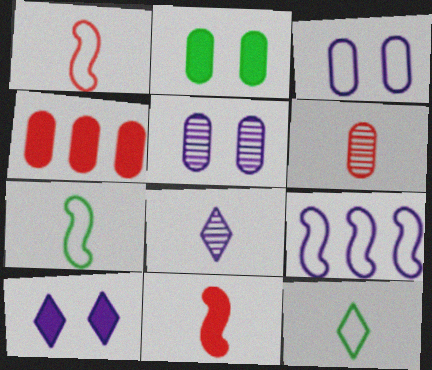[]